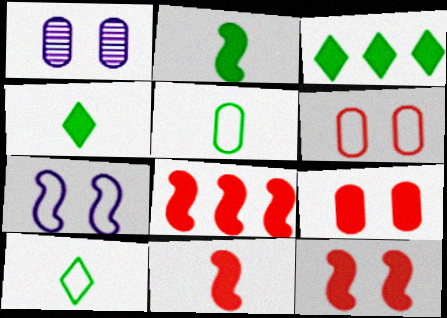[[1, 8, 10], 
[8, 11, 12]]